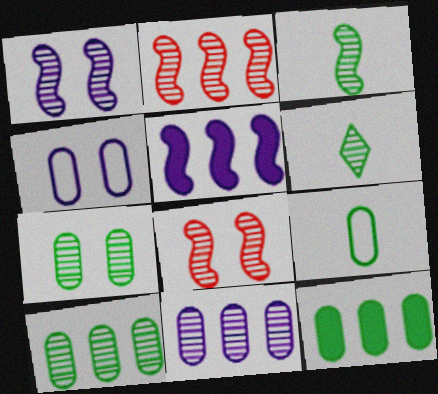[[1, 2, 3], 
[6, 8, 11], 
[7, 9, 12]]